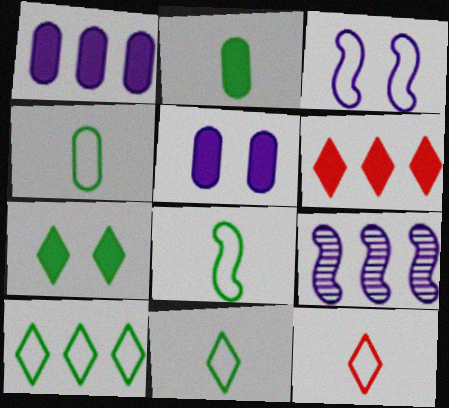[[4, 8, 11]]